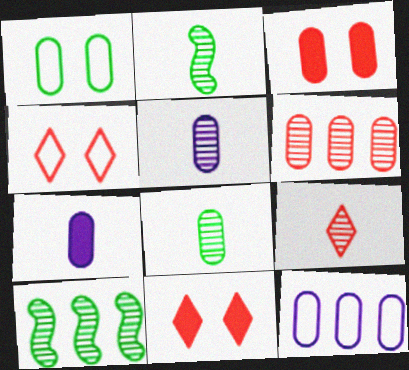[[1, 6, 7], 
[2, 5, 9], 
[2, 11, 12], 
[3, 8, 12], 
[4, 7, 10]]